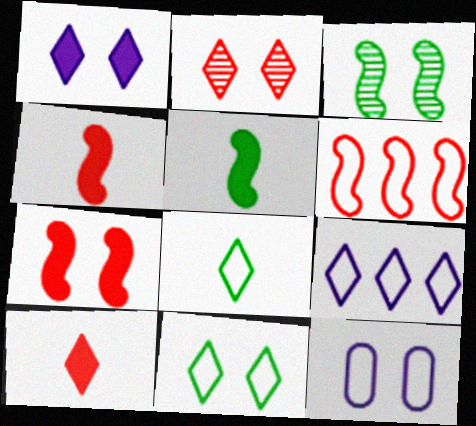[[1, 2, 11], 
[6, 8, 12]]